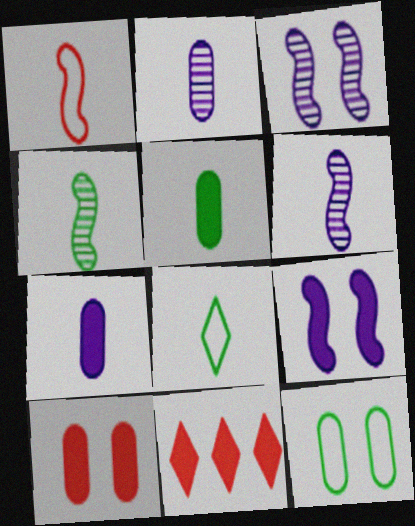[[4, 5, 8], 
[5, 9, 11], 
[6, 11, 12]]